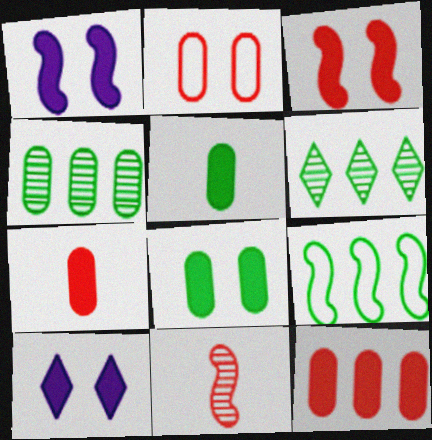[[1, 9, 11], 
[3, 8, 10]]